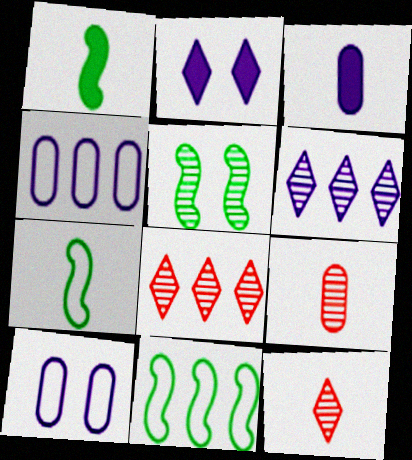[[1, 5, 11], 
[1, 8, 10], 
[2, 9, 11], 
[3, 7, 12], 
[5, 6, 9]]